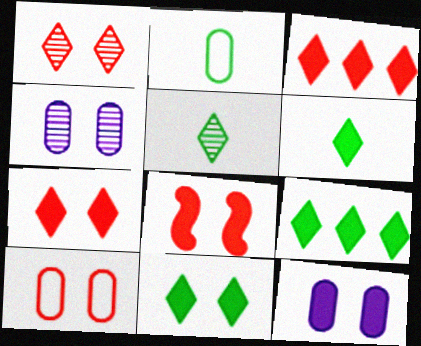[[1, 8, 10], 
[6, 9, 11], 
[8, 11, 12]]